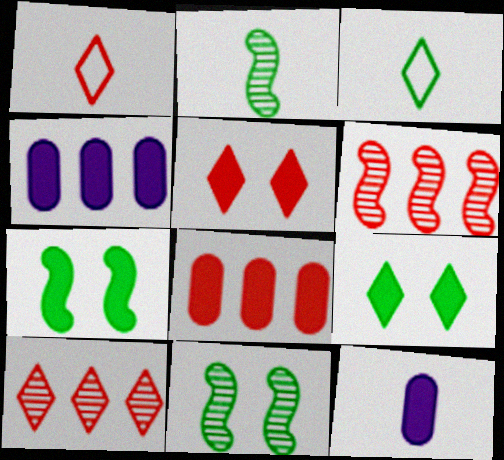[[1, 2, 12], 
[1, 4, 11], 
[1, 5, 10]]